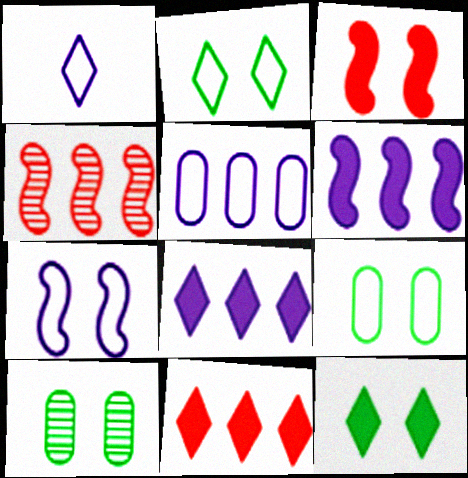[[1, 5, 7]]